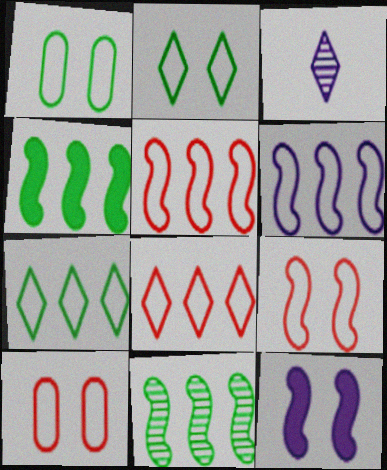[[3, 4, 10]]